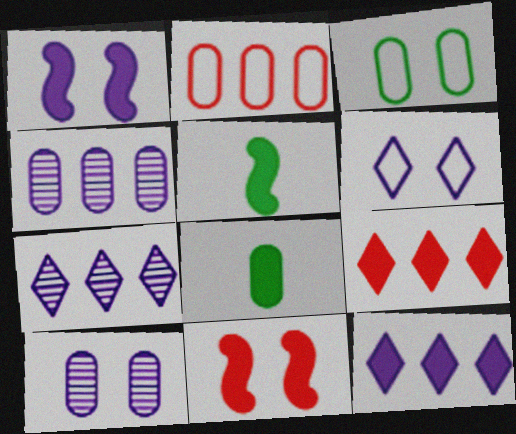[[1, 6, 10], 
[1, 8, 9], 
[2, 8, 10], 
[8, 11, 12]]